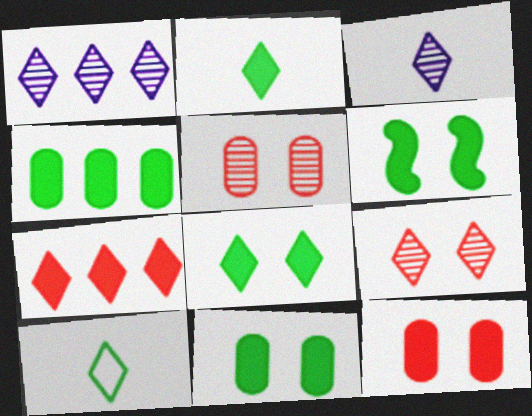[[2, 4, 6], 
[6, 8, 11]]